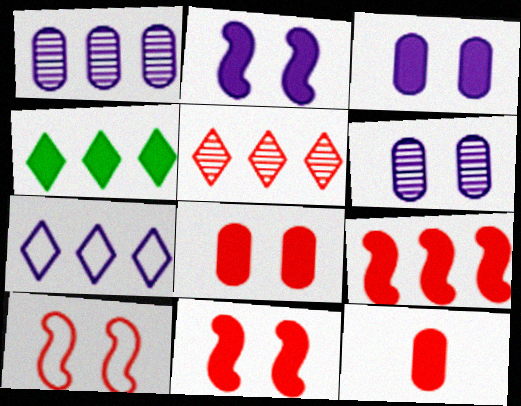[[2, 4, 12], 
[4, 5, 7], 
[5, 10, 12]]